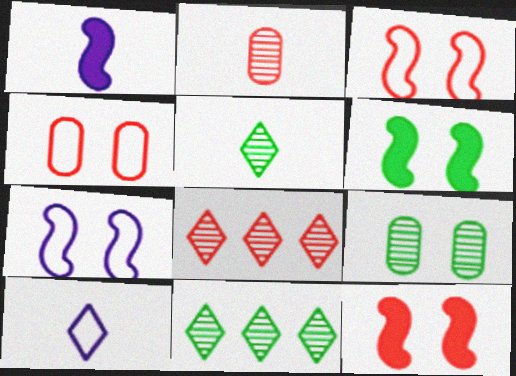[[1, 4, 11]]